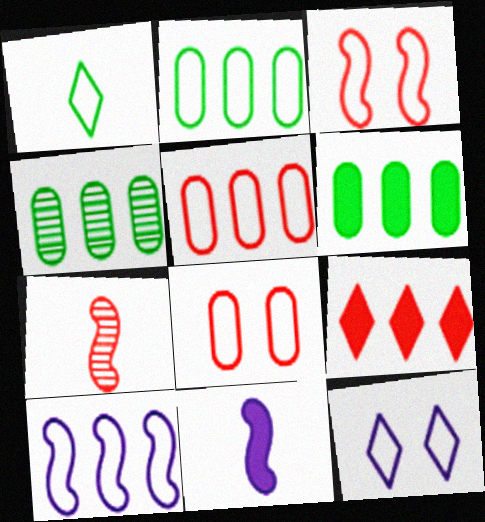[[1, 8, 10], 
[2, 4, 6], 
[4, 9, 10], 
[6, 7, 12], 
[7, 8, 9]]